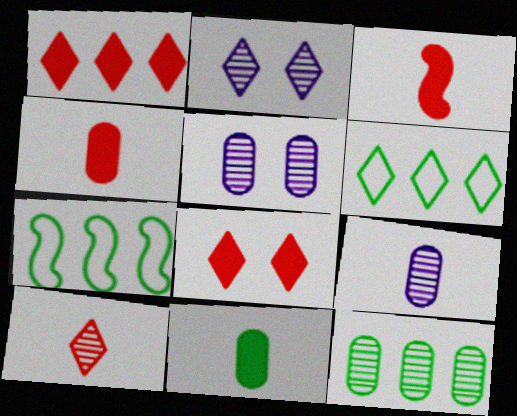[[2, 4, 7], 
[3, 5, 6], 
[7, 8, 9]]